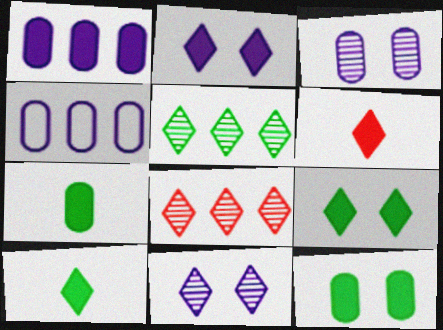[]